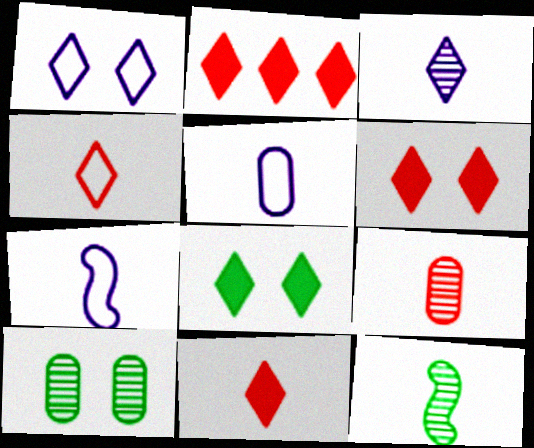[[2, 6, 11], 
[2, 7, 10], 
[3, 9, 12], 
[5, 11, 12]]